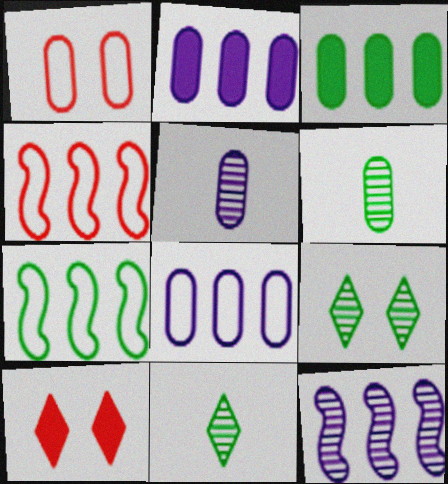[[1, 2, 6], 
[1, 3, 5], 
[5, 7, 10]]